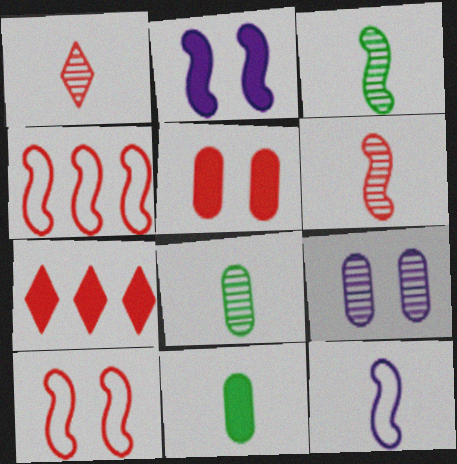[[1, 4, 5], 
[1, 11, 12], 
[2, 3, 4], 
[2, 7, 11]]